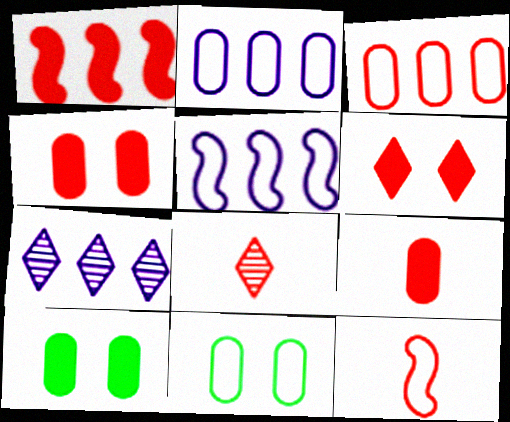[[1, 6, 9], 
[5, 8, 10], 
[7, 10, 12], 
[8, 9, 12]]